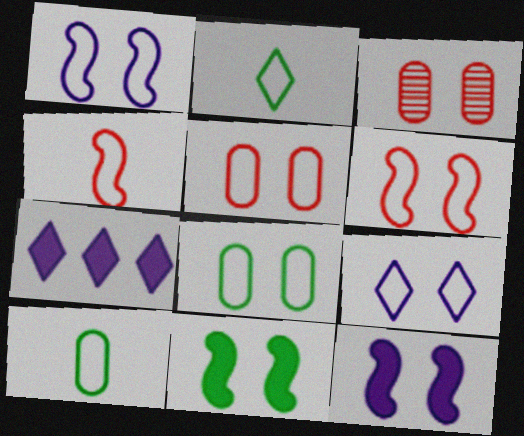[[3, 9, 11], 
[6, 8, 9]]